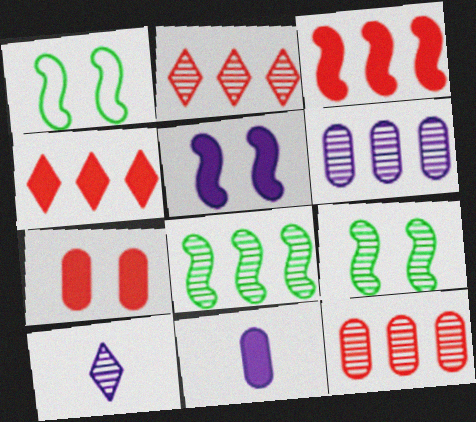[[1, 2, 11], 
[2, 6, 8], 
[9, 10, 12]]